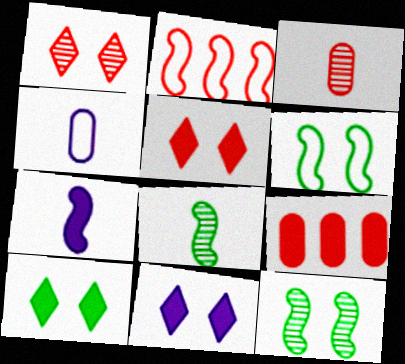[[2, 3, 5], 
[2, 7, 12], 
[5, 10, 11], 
[7, 9, 10]]